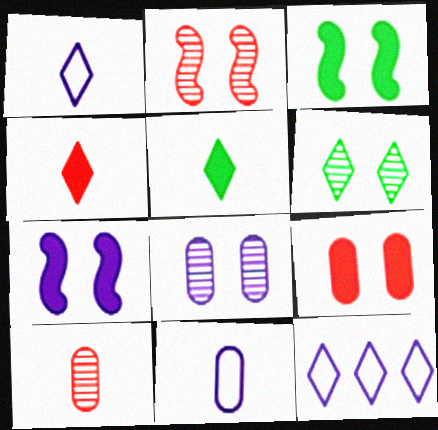[[2, 6, 8], 
[3, 10, 12], 
[4, 6, 12]]